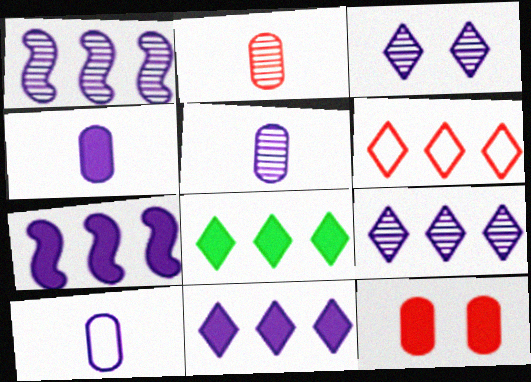[[1, 3, 5], 
[3, 7, 10], 
[4, 5, 10], 
[6, 8, 9]]